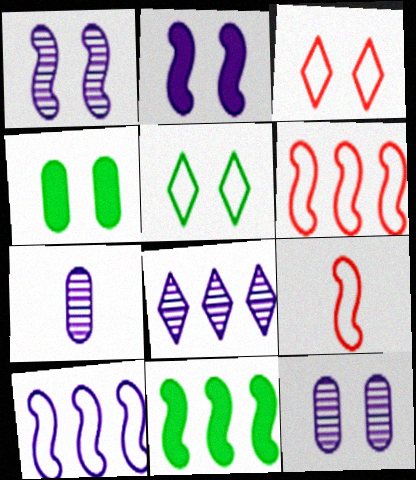[[1, 3, 4], 
[1, 7, 8], 
[1, 9, 11], 
[3, 7, 11], 
[4, 8, 9]]